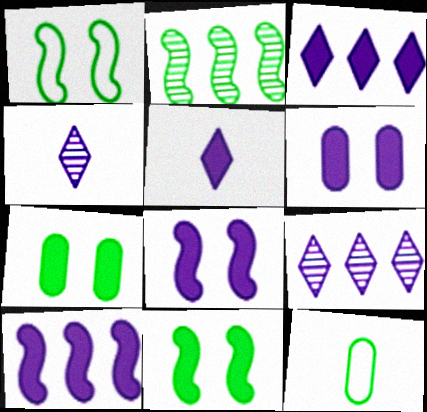[[5, 6, 10]]